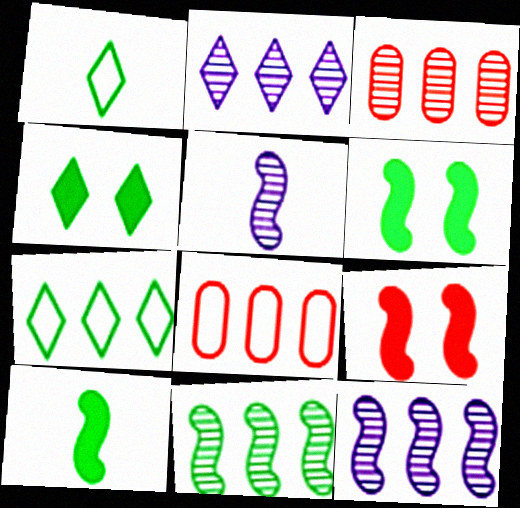[[2, 3, 11], 
[4, 5, 8]]